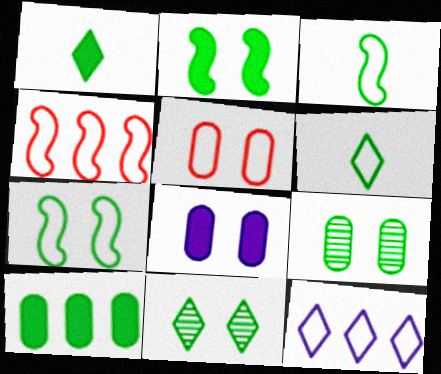[[1, 2, 10], 
[3, 5, 12], 
[3, 10, 11], 
[5, 8, 9]]